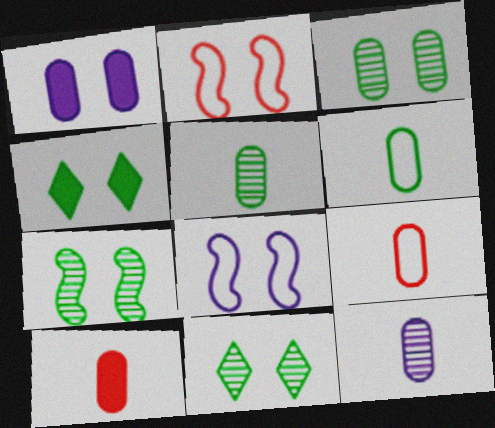[[1, 2, 11], 
[3, 7, 11], 
[6, 10, 12]]